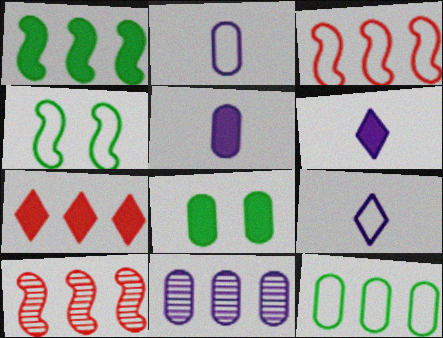[[8, 9, 10]]